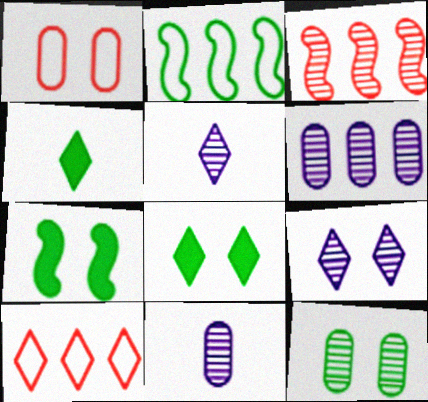[[1, 7, 9], 
[2, 4, 12], 
[3, 5, 12], 
[4, 9, 10], 
[5, 8, 10], 
[7, 10, 11]]